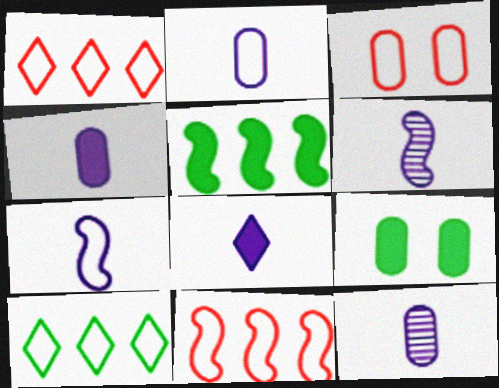[[1, 6, 9], 
[2, 4, 12], 
[2, 6, 8], 
[3, 7, 10], 
[7, 8, 12]]